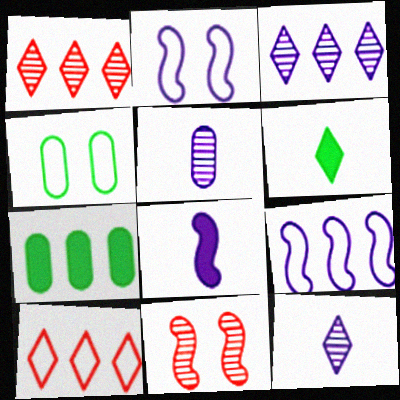[[1, 4, 8], 
[1, 7, 9]]